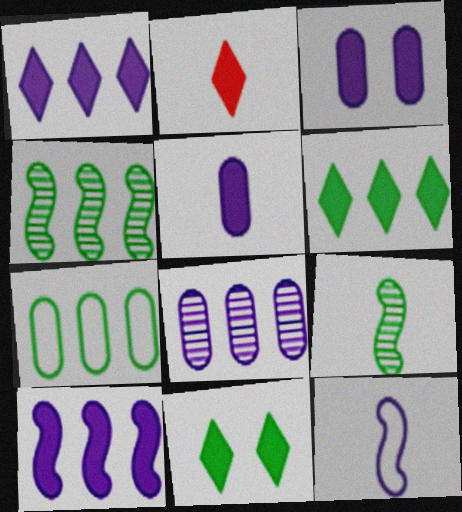[[1, 2, 11], 
[4, 6, 7], 
[7, 9, 11]]